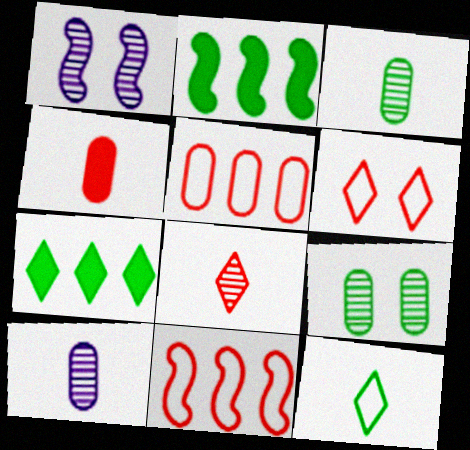[[2, 6, 10], 
[2, 9, 12]]